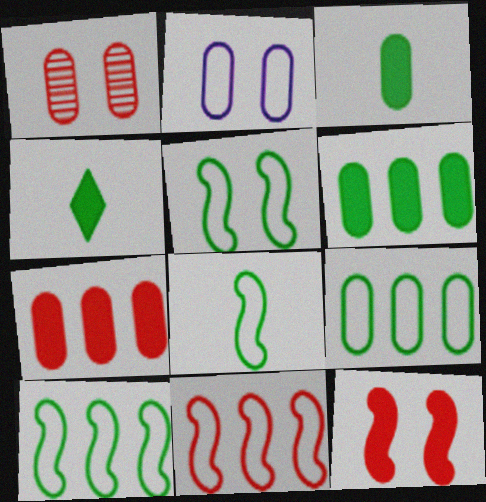[[5, 8, 10]]